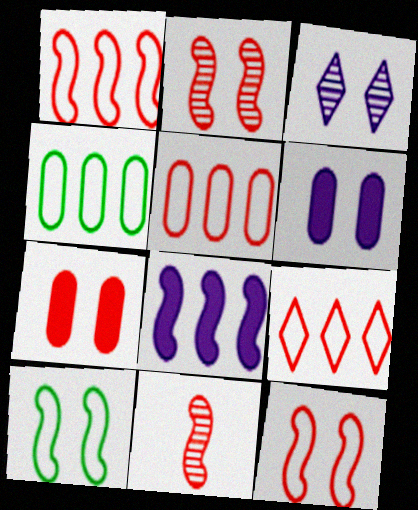[[1, 5, 9], 
[3, 7, 10], 
[7, 9, 11], 
[8, 10, 11]]